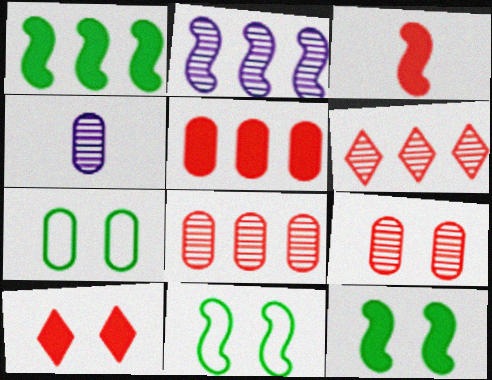[[2, 3, 11], 
[3, 5, 10], 
[4, 5, 7]]